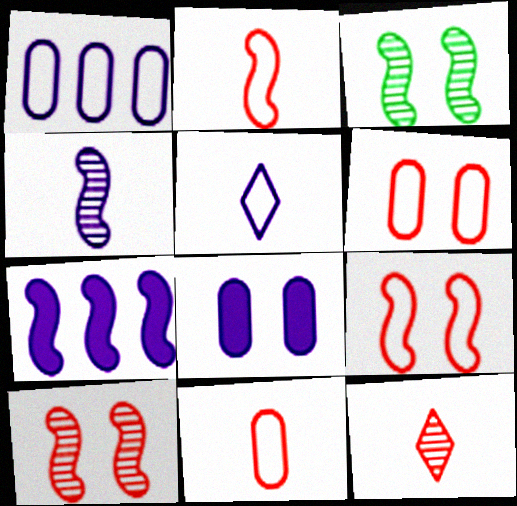[[2, 3, 7]]